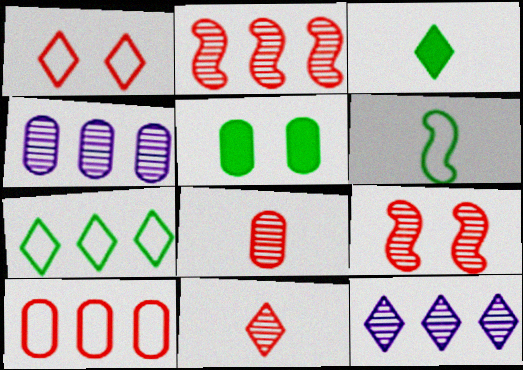[[1, 3, 12]]